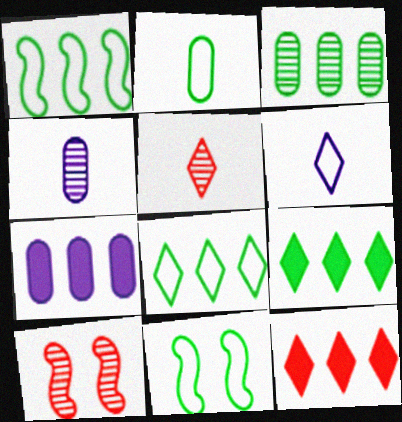[[1, 3, 9], 
[2, 8, 11], 
[4, 11, 12], 
[5, 7, 11]]